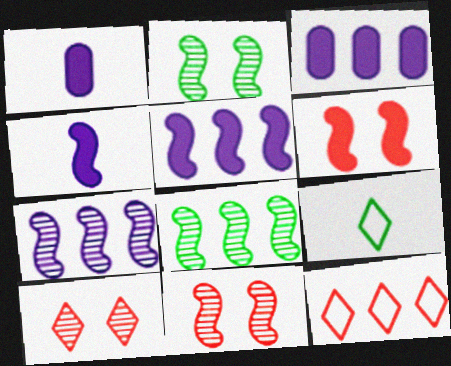[[1, 2, 12], 
[3, 8, 12], 
[3, 9, 11]]